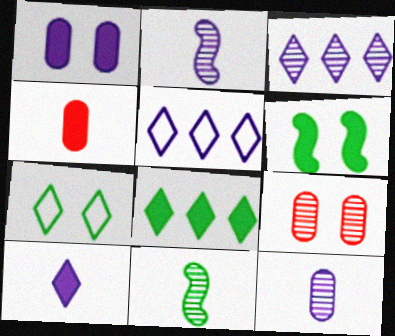[[1, 2, 5], 
[3, 9, 11]]